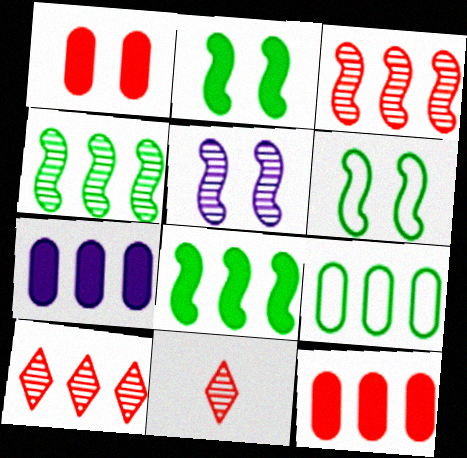[[6, 7, 11]]